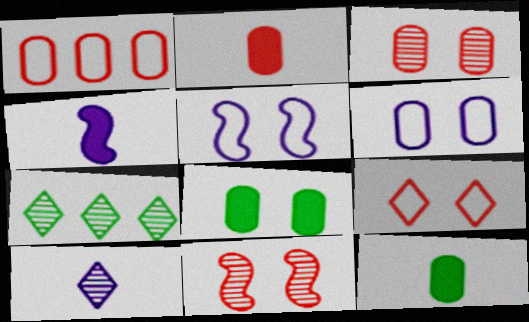[[1, 2, 3], 
[2, 5, 7], 
[3, 6, 8]]